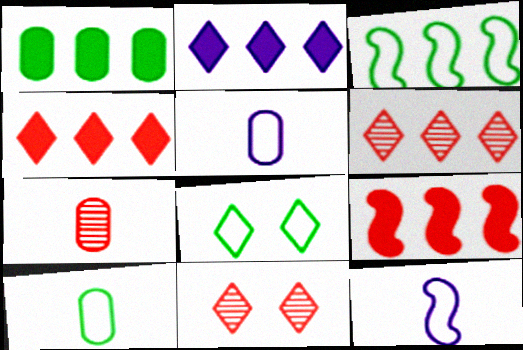[[1, 2, 9], 
[1, 11, 12], 
[3, 8, 10]]